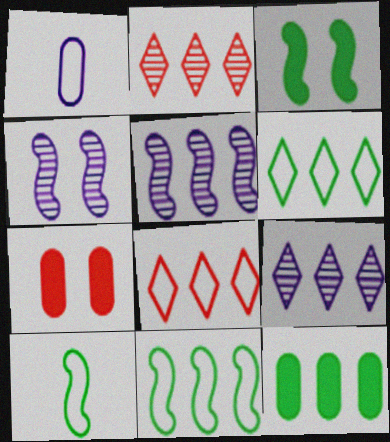[[1, 2, 3], 
[5, 8, 12], 
[7, 9, 10]]